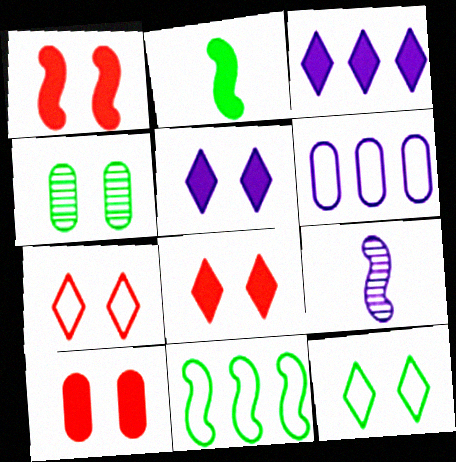[[1, 8, 10], 
[1, 9, 11], 
[2, 3, 10], 
[5, 6, 9]]